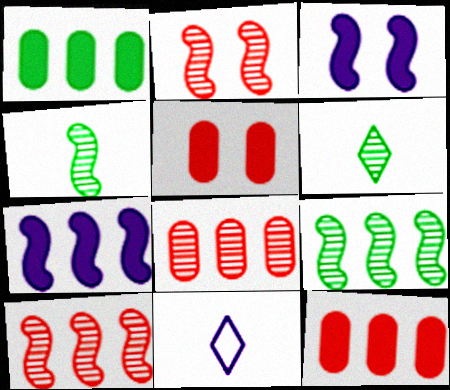[[1, 2, 11], 
[5, 9, 11]]